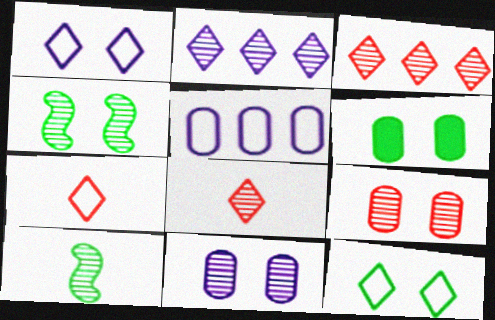[[2, 9, 10], 
[3, 10, 11], 
[4, 6, 12]]